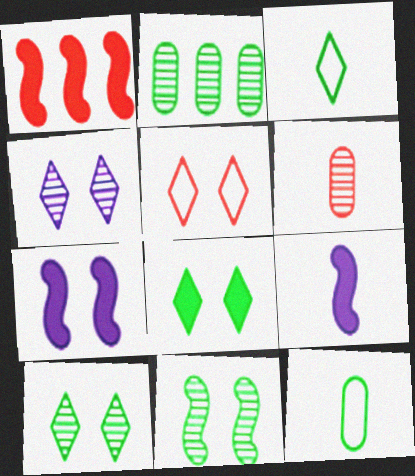[[1, 4, 12], 
[1, 5, 6], 
[2, 5, 9], 
[3, 6, 9], 
[4, 5, 8]]